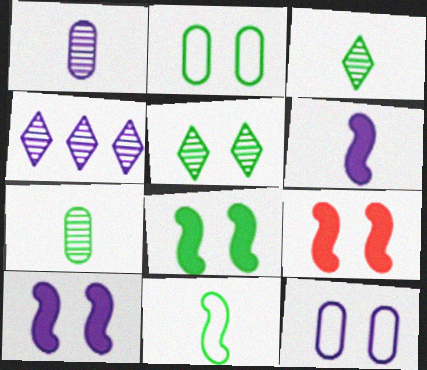[[2, 5, 8], 
[4, 6, 12], 
[5, 9, 12], 
[8, 9, 10]]